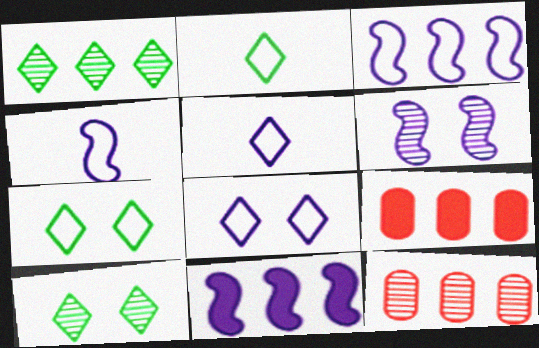[[1, 3, 9], 
[2, 6, 9], 
[4, 6, 11], 
[4, 9, 10]]